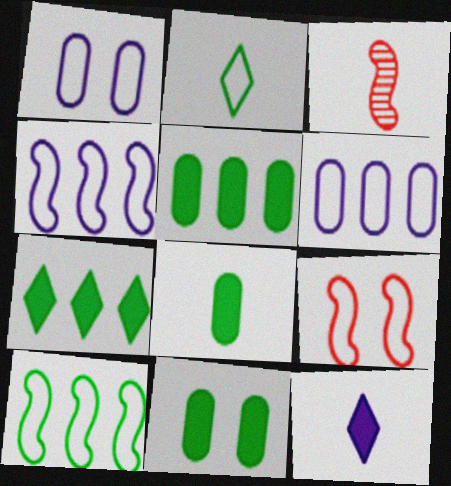[[1, 3, 7], 
[2, 6, 9], 
[5, 8, 11]]